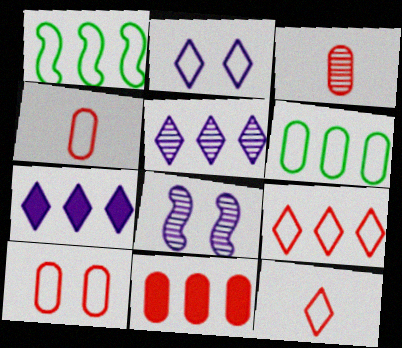[[1, 2, 4], 
[1, 5, 11], 
[3, 10, 11]]